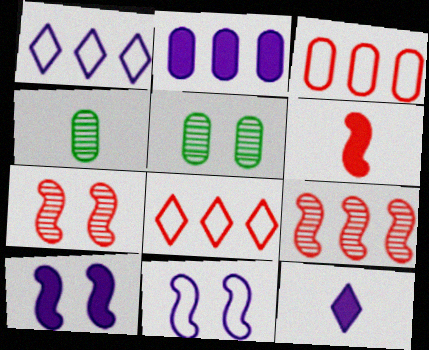[[1, 5, 6], 
[2, 10, 12], 
[4, 8, 10]]